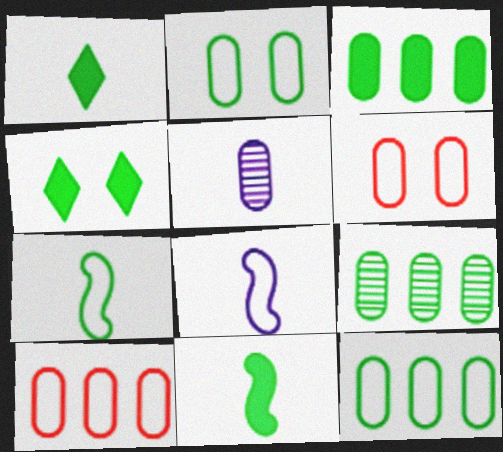[[3, 4, 11], 
[3, 5, 6], 
[3, 9, 12], 
[4, 7, 9]]